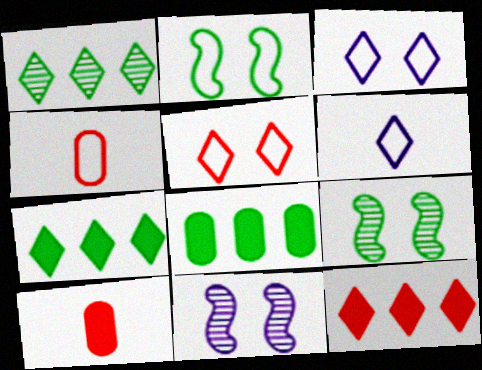[[4, 7, 11]]